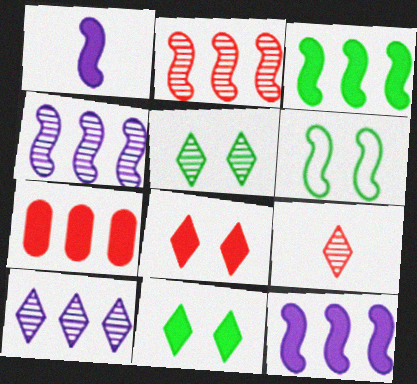[[1, 2, 6], 
[1, 7, 11], 
[5, 9, 10]]